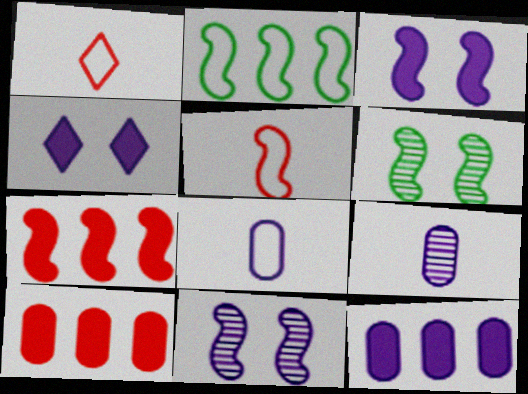[[1, 6, 12]]